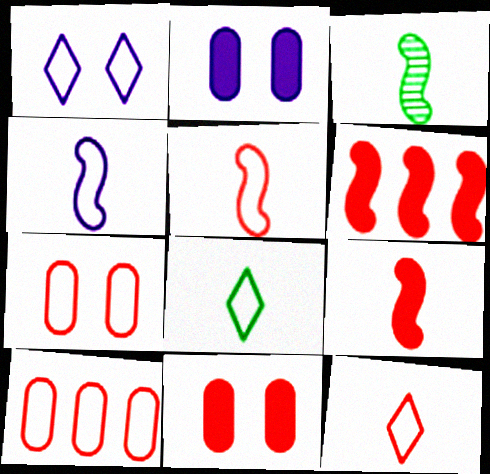[[3, 4, 9]]